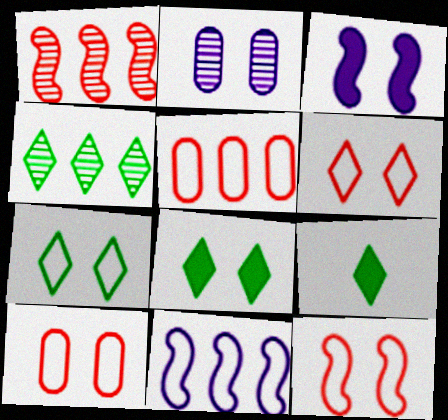[[2, 8, 12], 
[4, 7, 9], 
[6, 10, 12]]